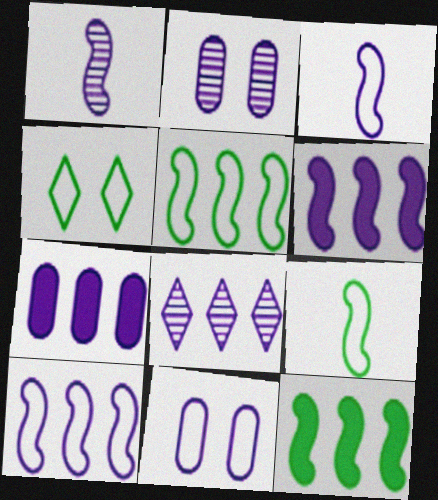[[1, 2, 8], 
[7, 8, 10]]